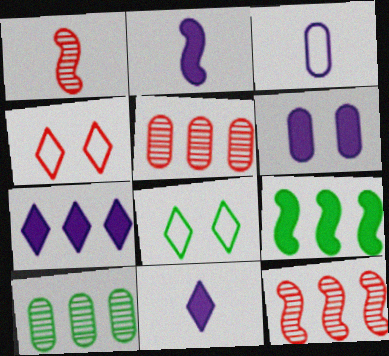[[2, 4, 10], 
[2, 5, 8], 
[2, 6, 7]]